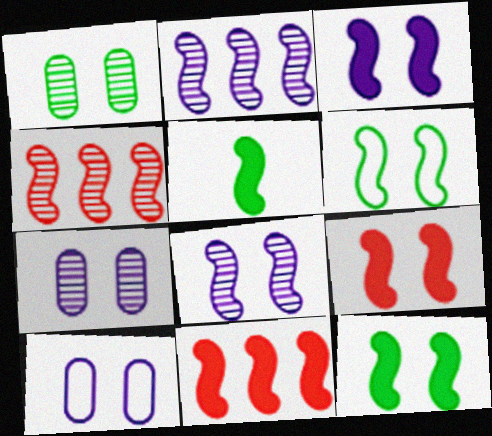[[3, 5, 11], 
[3, 9, 12], 
[6, 8, 9]]